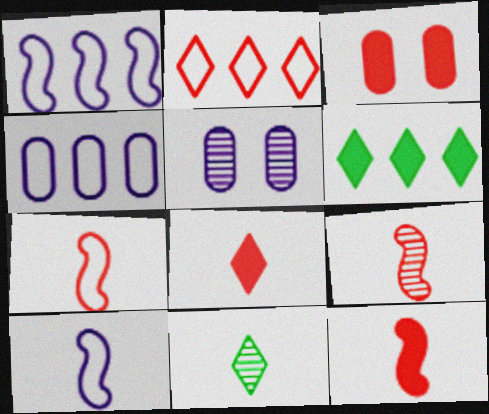[[1, 3, 11], 
[2, 3, 9], 
[5, 6, 7], 
[7, 9, 12]]